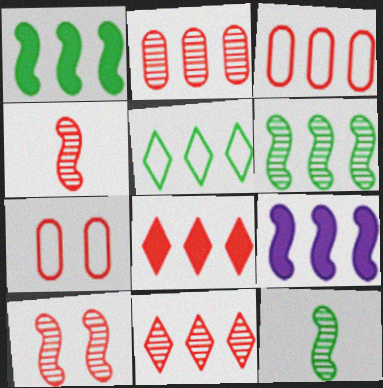[[2, 5, 9], 
[4, 7, 8]]